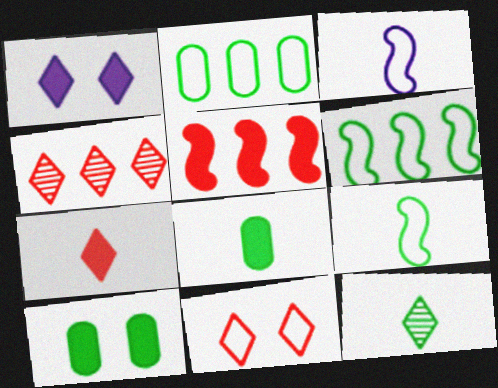[[1, 5, 8], 
[2, 3, 11], 
[3, 4, 10], 
[4, 7, 11], 
[6, 10, 12], 
[8, 9, 12]]